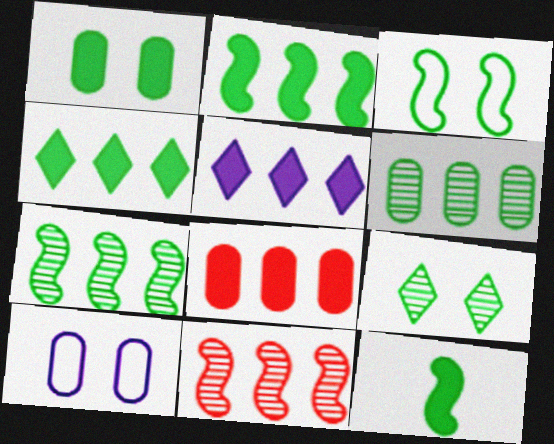[[1, 3, 9], 
[1, 4, 12], 
[2, 5, 8], 
[3, 7, 12]]